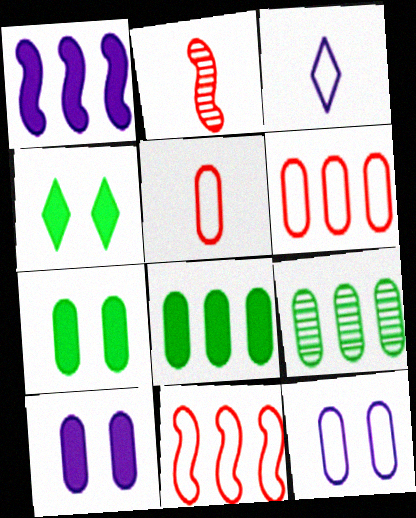[[5, 9, 10]]